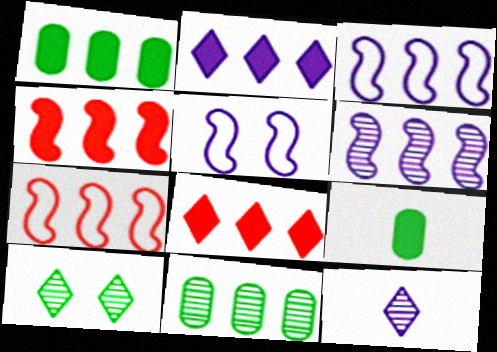[[1, 2, 4], 
[2, 7, 11], 
[3, 8, 11]]